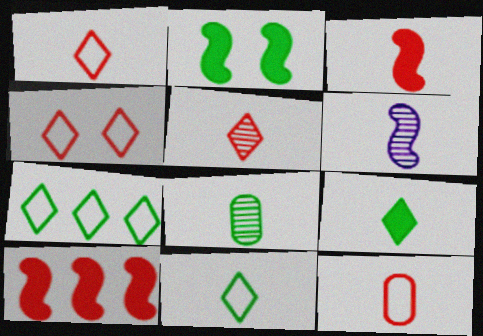[[2, 7, 8], 
[3, 5, 12], 
[5, 6, 8], 
[6, 9, 12]]